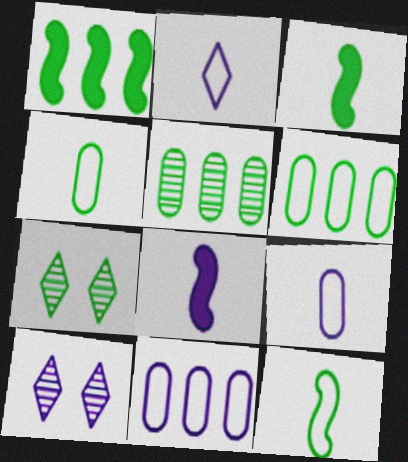[[1, 4, 7], 
[3, 6, 7], 
[8, 10, 11]]